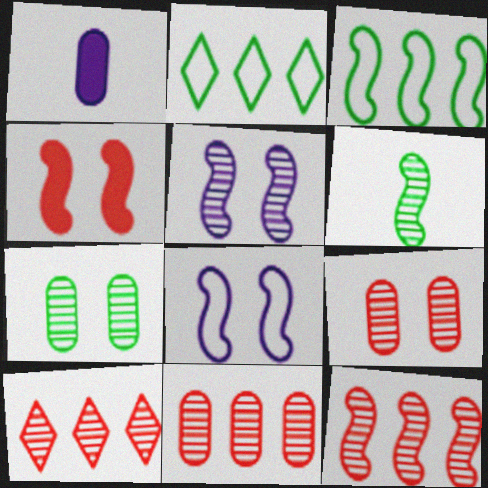[[5, 6, 12], 
[10, 11, 12]]